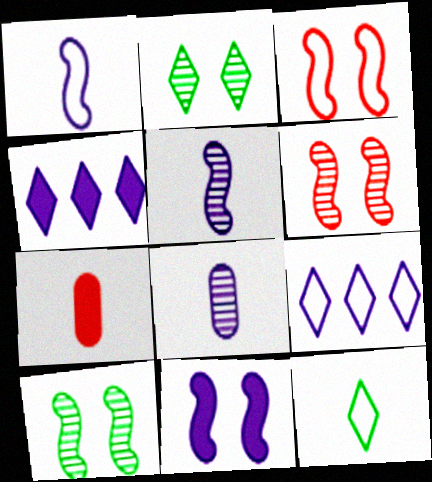[[3, 10, 11], 
[5, 7, 12], 
[7, 9, 10], 
[8, 9, 11]]